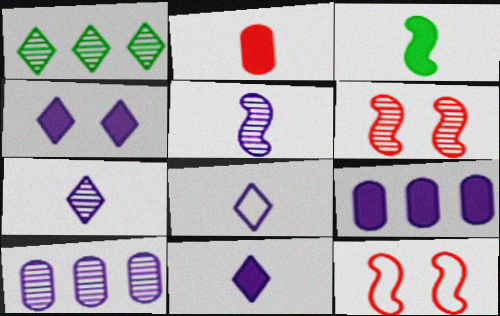[[2, 3, 11], 
[7, 8, 11]]